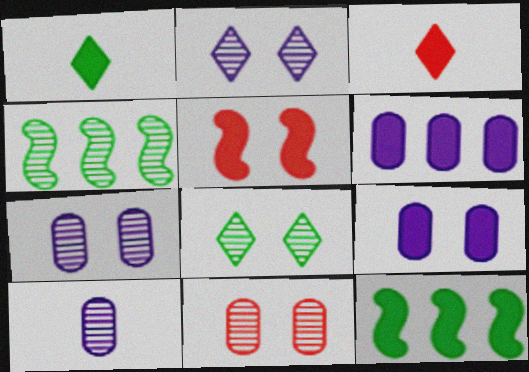[[1, 5, 6], 
[3, 9, 12]]